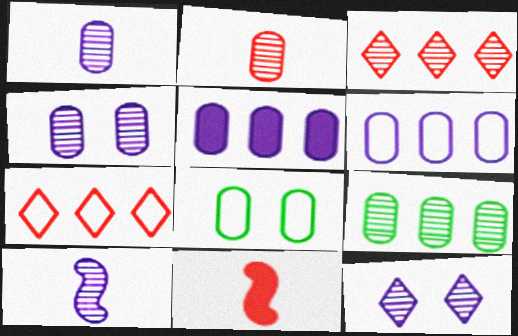[[2, 4, 9], 
[2, 5, 8]]